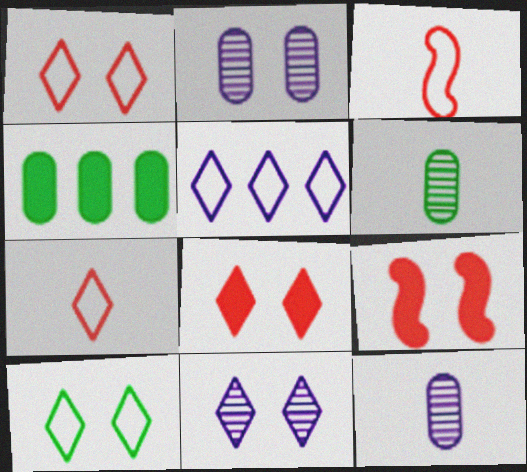[[2, 9, 10], 
[3, 4, 11], 
[5, 6, 9], 
[5, 7, 10], 
[8, 10, 11]]